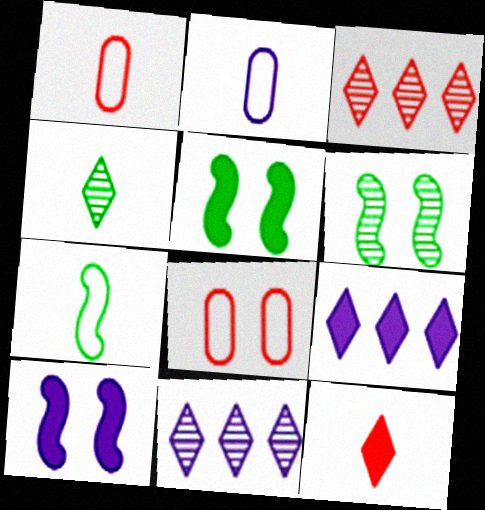[[1, 5, 11], 
[1, 6, 9], 
[2, 3, 5], 
[2, 10, 11]]